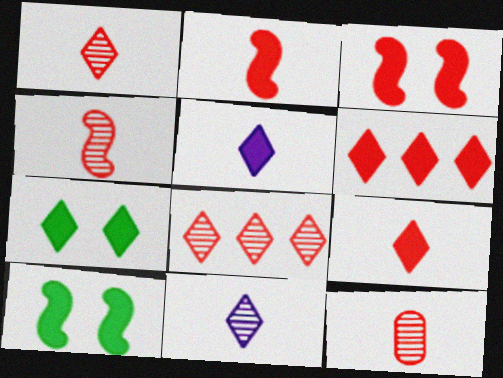[[1, 4, 12], 
[5, 6, 7]]